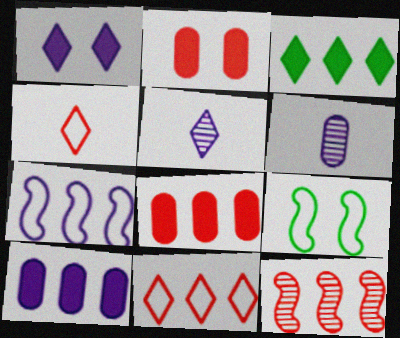[[1, 6, 7], 
[2, 4, 12], 
[5, 8, 9], 
[8, 11, 12]]